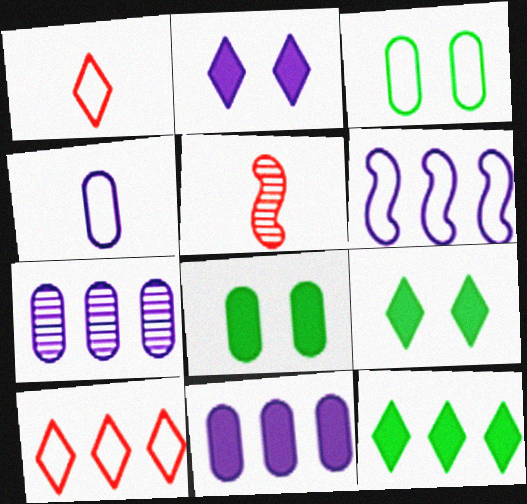[[1, 3, 6]]